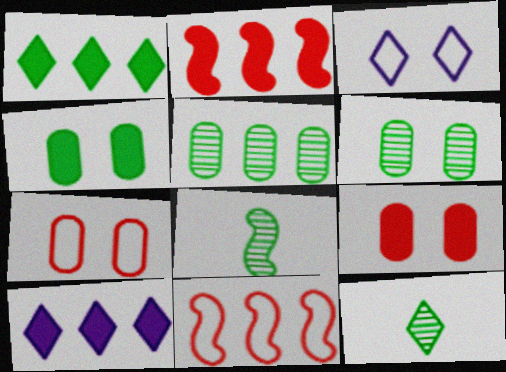[[5, 10, 11], 
[7, 8, 10]]